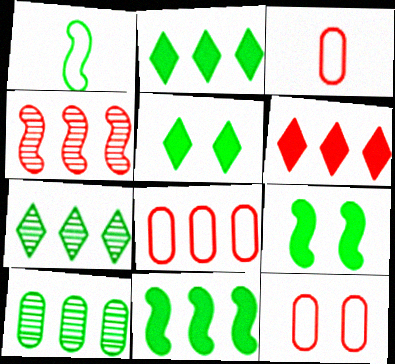[[1, 5, 10], 
[3, 8, 12], 
[4, 6, 8]]